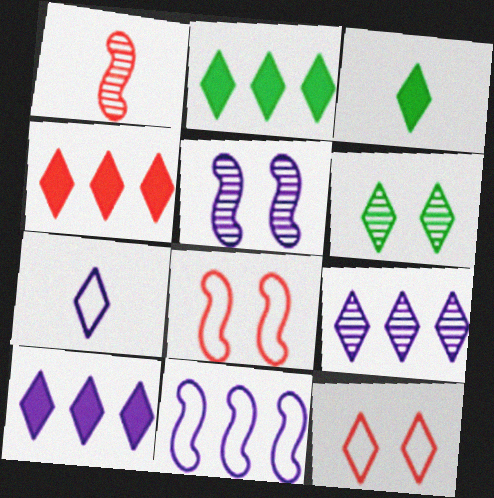[[2, 4, 10], 
[3, 9, 12], 
[4, 6, 7]]